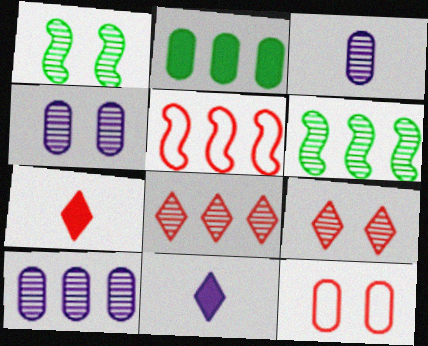[[1, 3, 8], 
[1, 4, 9], 
[2, 3, 12], 
[3, 4, 10], 
[3, 6, 9], 
[6, 8, 10], 
[6, 11, 12]]